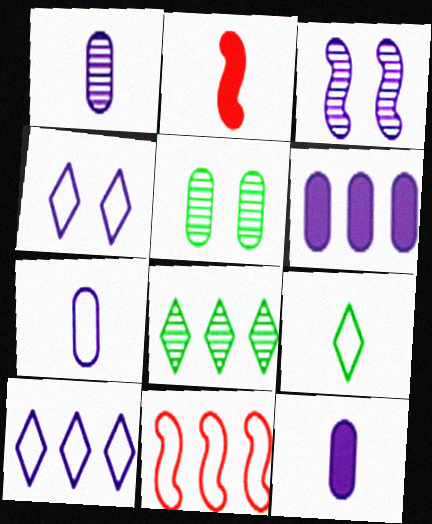[[1, 2, 9], 
[1, 7, 12], 
[2, 5, 10], 
[3, 10, 12], 
[6, 8, 11]]